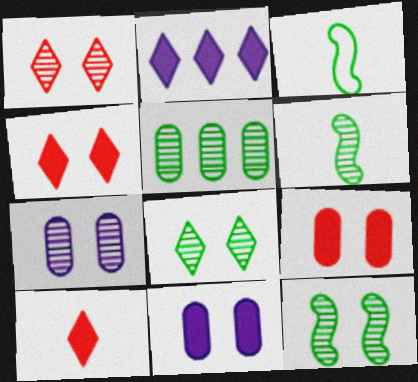[[1, 7, 12], 
[5, 6, 8]]